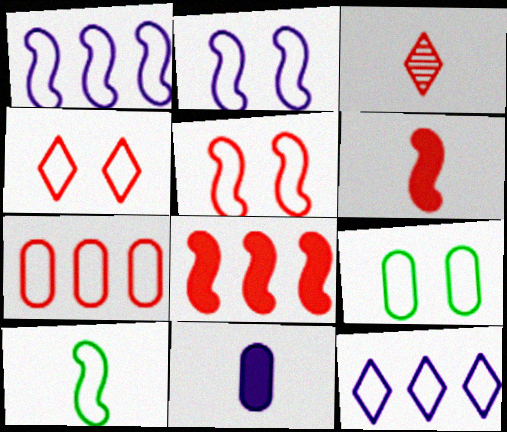[[1, 5, 10], 
[2, 4, 9], 
[3, 10, 11]]